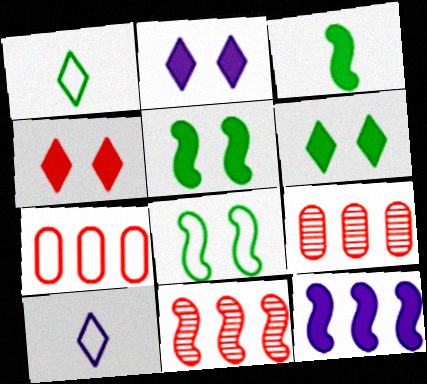[[2, 4, 6], 
[5, 9, 10], 
[7, 8, 10]]